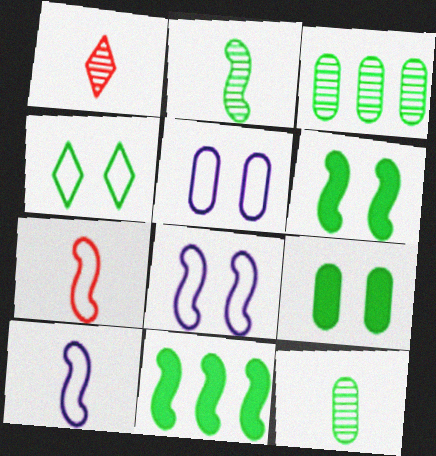[[1, 5, 11], 
[4, 11, 12]]